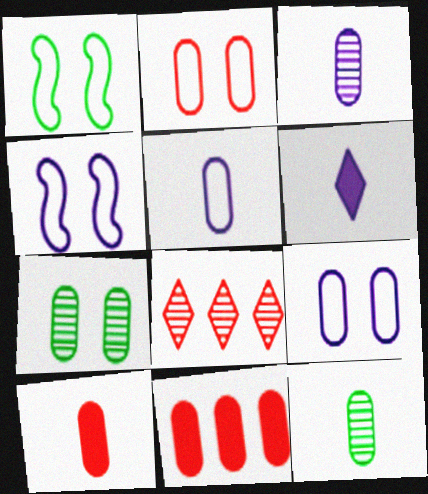[[5, 7, 11], 
[5, 10, 12], 
[9, 11, 12]]